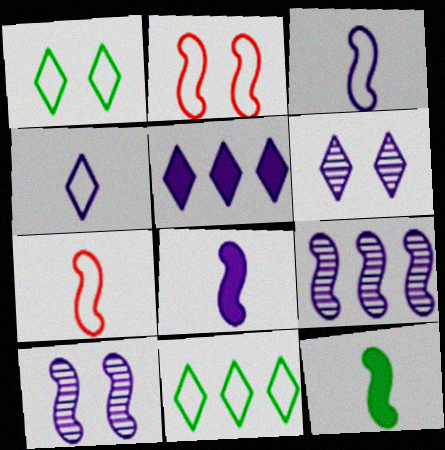[[2, 9, 12], 
[4, 5, 6]]